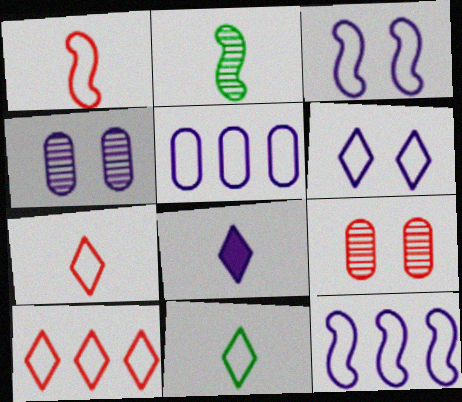[[4, 8, 12], 
[6, 10, 11]]